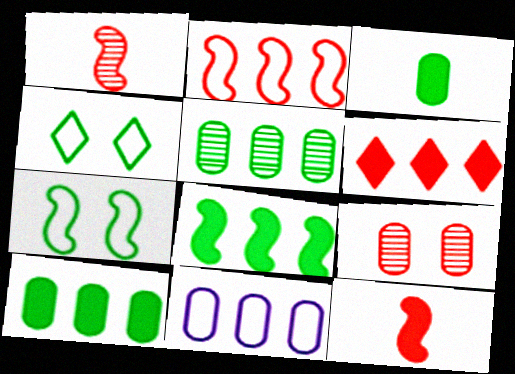[[3, 9, 11]]